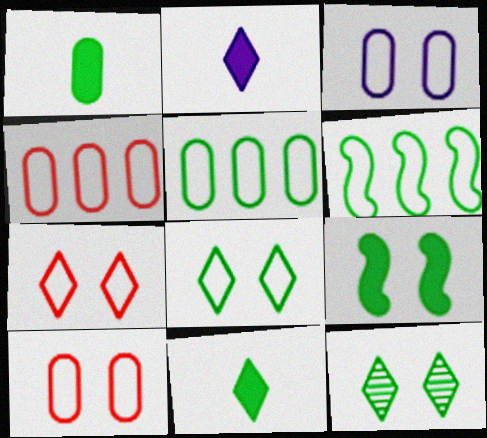[[1, 6, 12]]